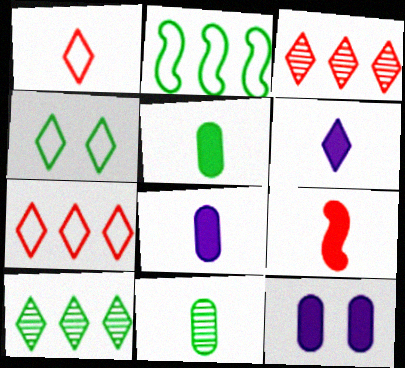[[3, 4, 6], 
[5, 6, 9]]